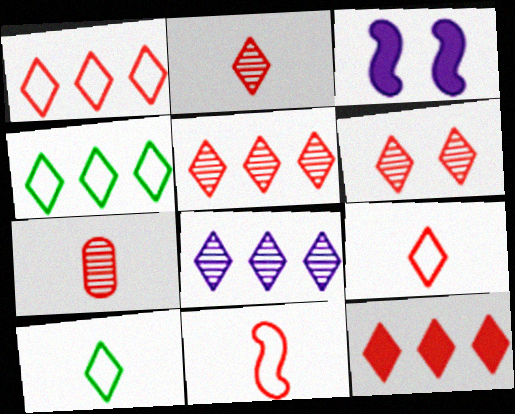[[1, 5, 12], 
[2, 5, 6], 
[3, 4, 7], 
[4, 8, 12], 
[6, 9, 12]]